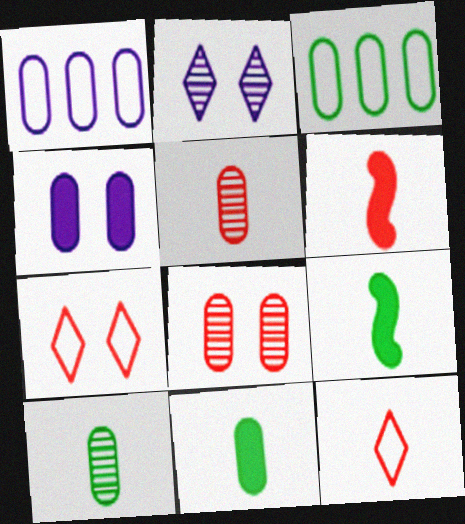[[1, 8, 11], 
[2, 3, 6], 
[3, 4, 5], 
[5, 6, 12]]